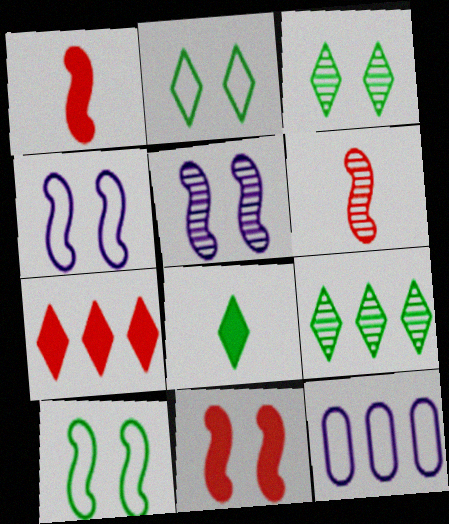[[1, 3, 12], 
[2, 8, 9], 
[5, 10, 11]]